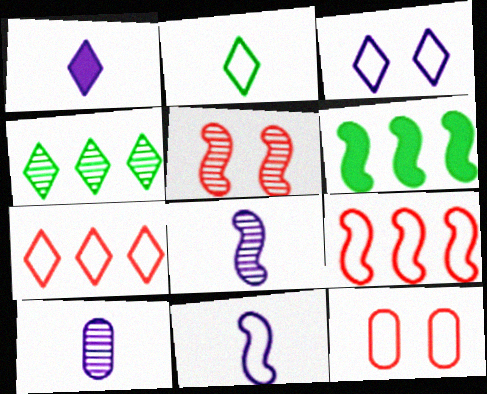[[1, 10, 11], 
[2, 3, 7], 
[4, 5, 10], 
[5, 6, 11]]